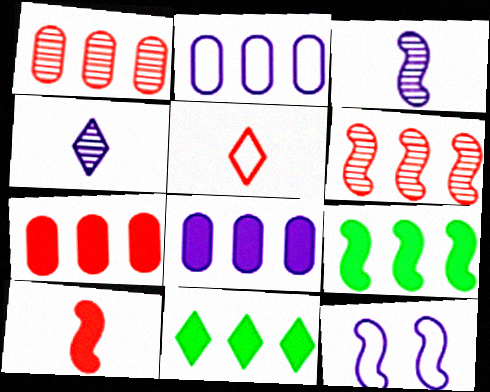[[2, 6, 11], 
[4, 8, 12]]